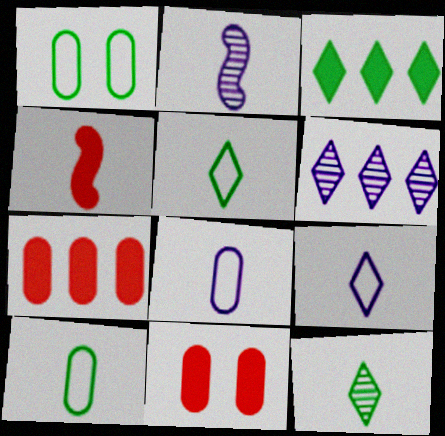[[1, 4, 6], 
[4, 8, 12]]